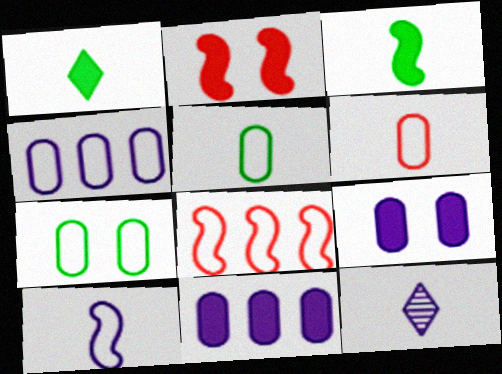[[1, 2, 11], 
[3, 6, 12], 
[4, 6, 7]]